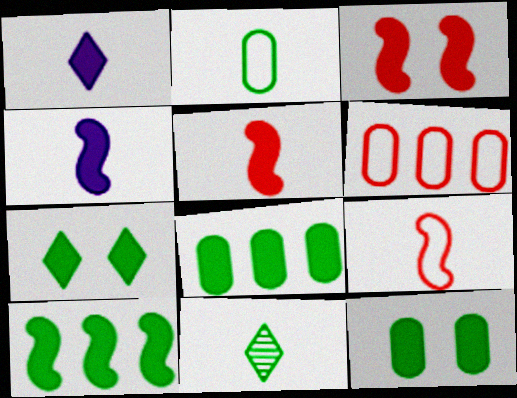[[1, 3, 8], 
[3, 4, 10]]